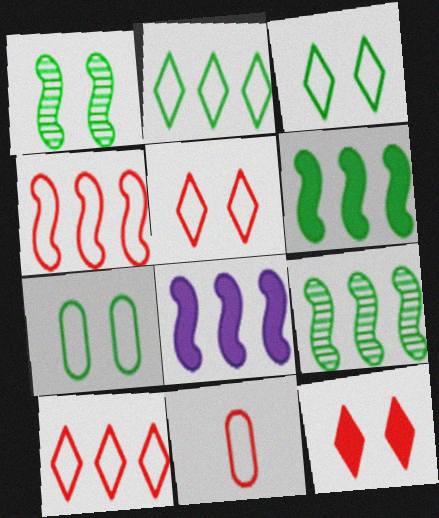[[4, 5, 11], 
[4, 8, 9]]